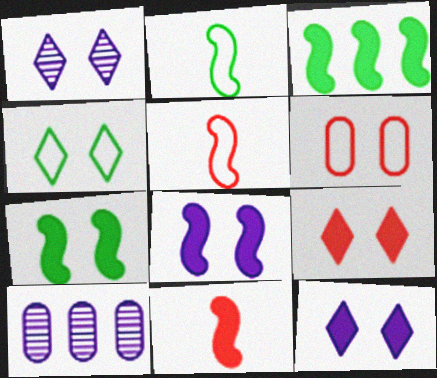[[1, 4, 9], 
[1, 6, 7], 
[2, 9, 10], 
[3, 8, 11], 
[4, 10, 11]]